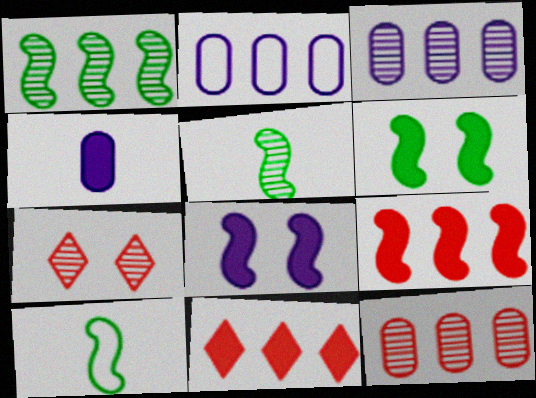[[1, 2, 11], 
[1, 6, 10], 
[3, 5, 7], 
[4, 6, 11]]